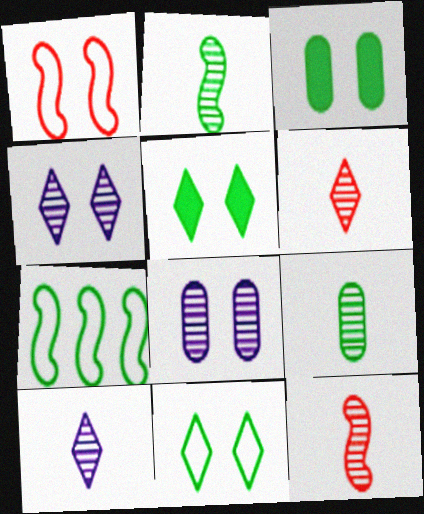[[1, 3, 4], 
[1, 5, 8], 
[5, 7, 9], 
[9, 10, 12]]